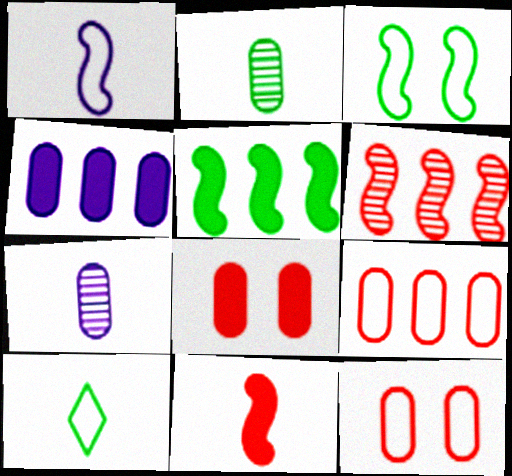[[2, 4, 12], 
[7, 10, 11]]